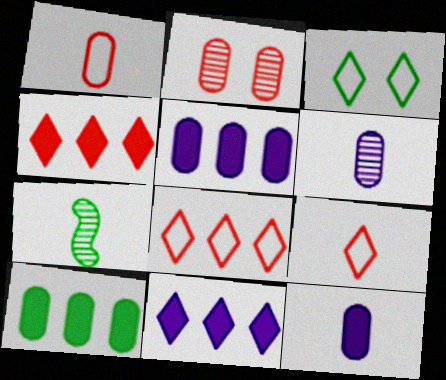[[3, 7, 10], 
[7, 9, 12]]